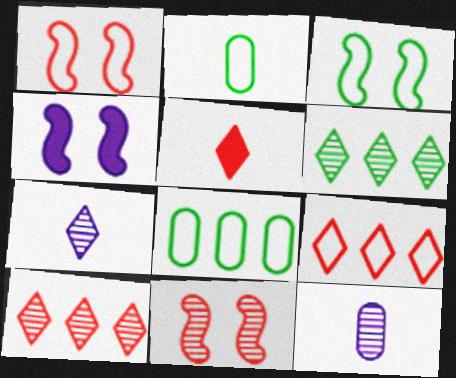[[2, 4, 10], 
[3, 4, 11], 
[6, 11, 12]]